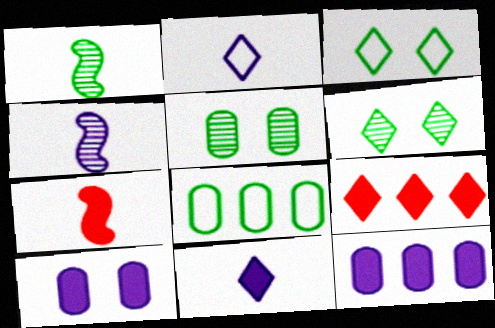[[2, 6, 9]]